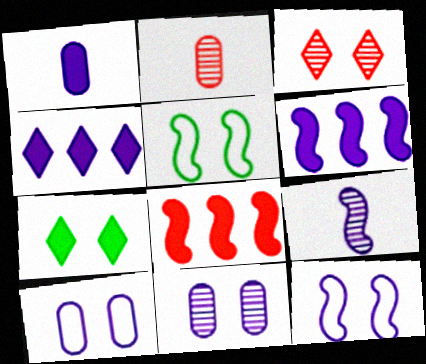[[1, 7, 8], 
[2, 4, 5], 
[4, 9, 10], 
[5, 8, 9], 
[6, 9, 12]]